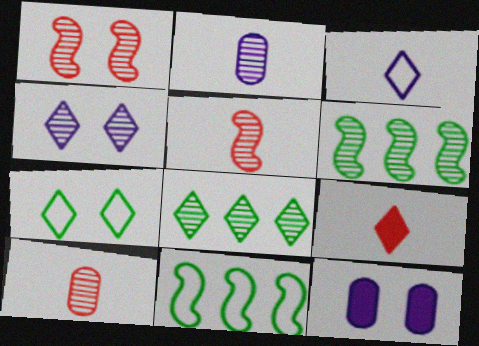[[1, 2, 8], 
[1, 7, 12], 
[4, 6, 10]]